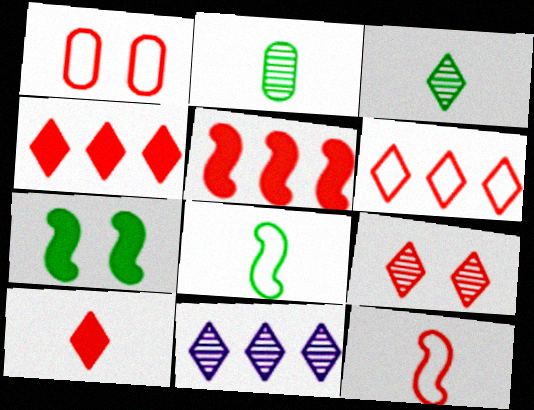[[1, 6, 12], 
[3, 9, 11], 
[6, 9, 10]]